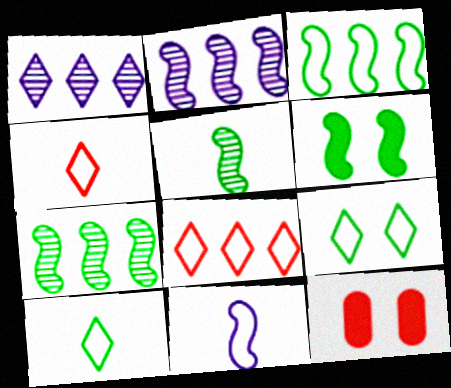[[2, 10, 12], 
[3, 5, 6]]